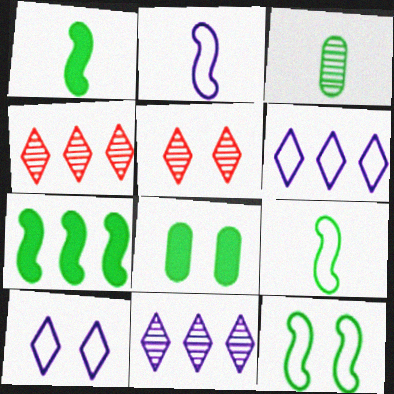[[2, 4, 8]]